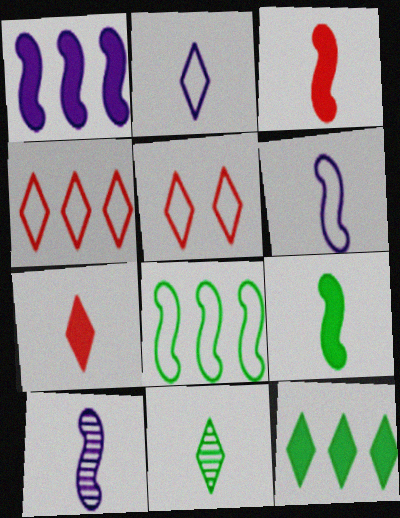[[2, 7, 11]]